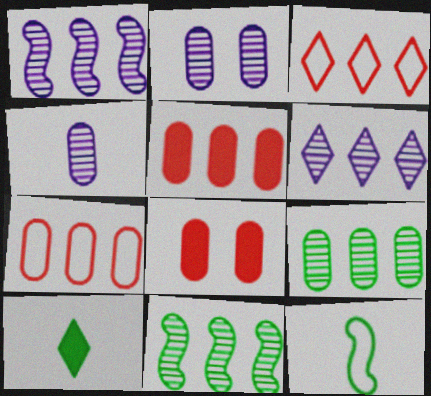[[6, 8, 12]]